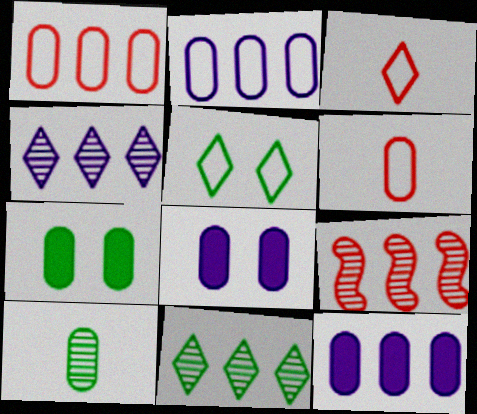[[1, 8, 10]]